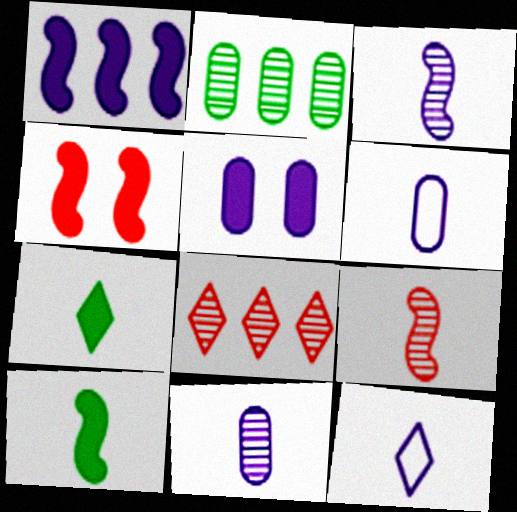[[1, 4, 10], 
[2, 4, 12], 
[6, 7, 9]]